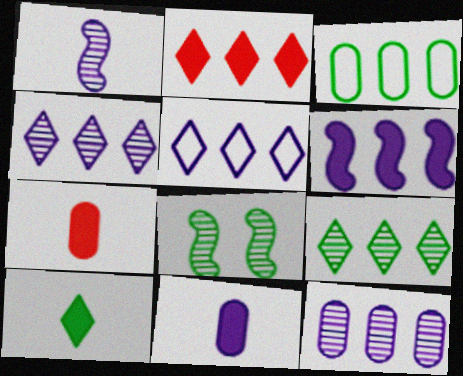[[2, 5, 9], 
[3, 8, 10], 
[5, 6, 12], 
[5, 7, 8]]